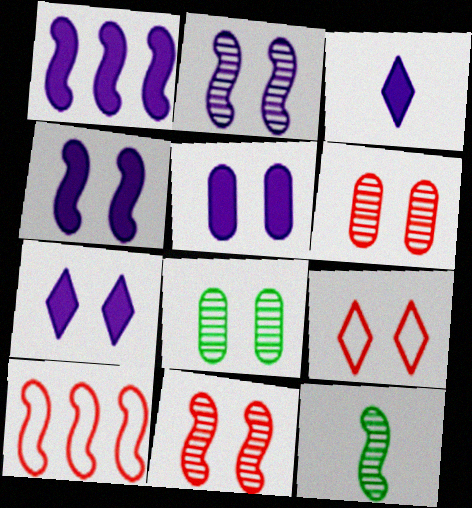[[1, 3, 5], 
[3, 8, 10], 
[4, 5, 7], 
[4, 8, 9], 
[4, 10, 12]]